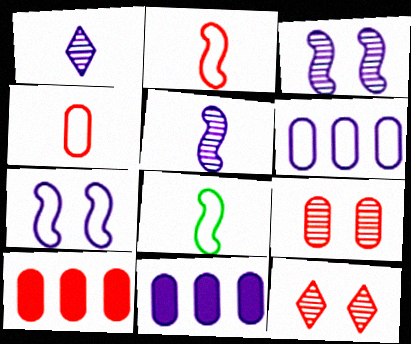[[1, 7, 11], 
[2, 10, 12], 
[4, 9, 10], 
[8, 11, 12]]